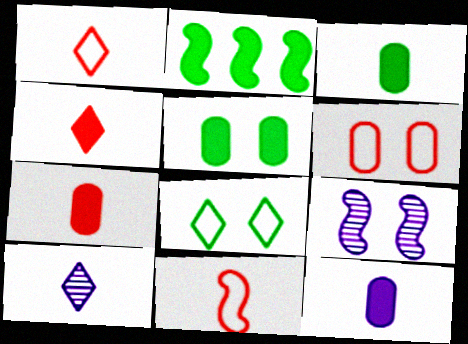[[2, 6, 10], 
[2, 9, 11], 
[3, 7, 12], 
[3, 10, 11]]